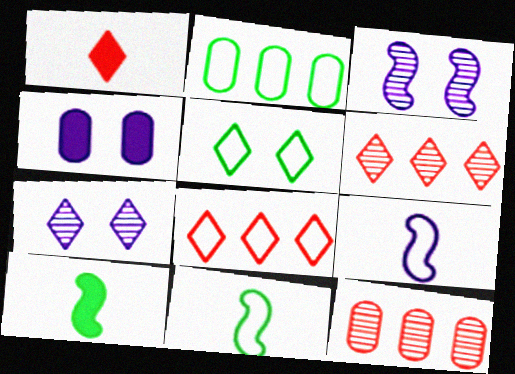[[1, 2, 3], 
[2, 5, 11], 
[4, 6, 11]]